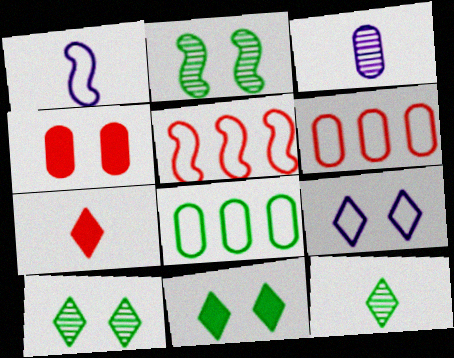[[2, 4, 9], 
[3, 4, 8], 
[3, 5, 11]]